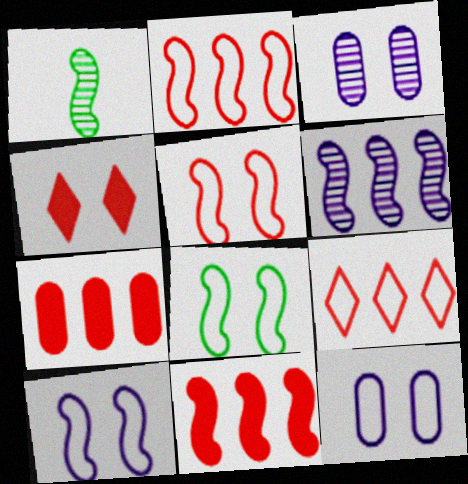[[1, 10, 11], 
[3, 4, 8], 
[5, 8, 10]]